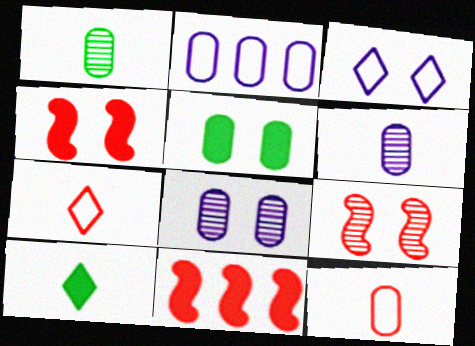[[1, 3, 11], 
[2, 9, 10], 
[3, 5, 9]]